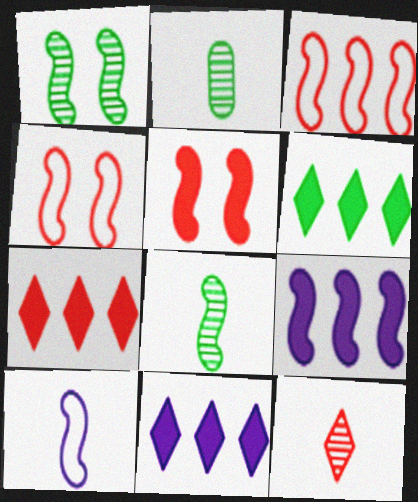[[2, 4, 11], 
[4, 8, 9], 
[6, 7, 11]]